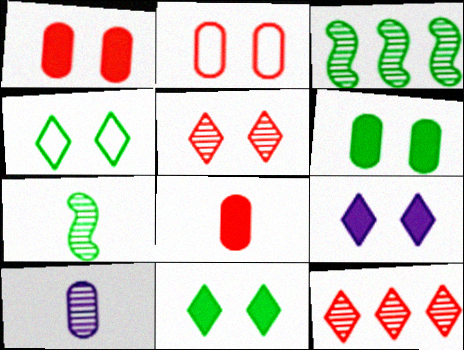[[3, 5, 10], 
[4, 5, 9]]